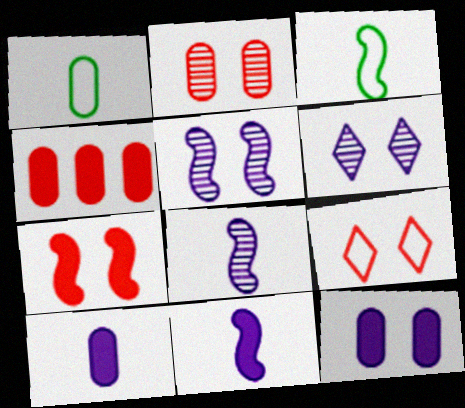[[2, 7, 9], 
[3, 4, 6]]